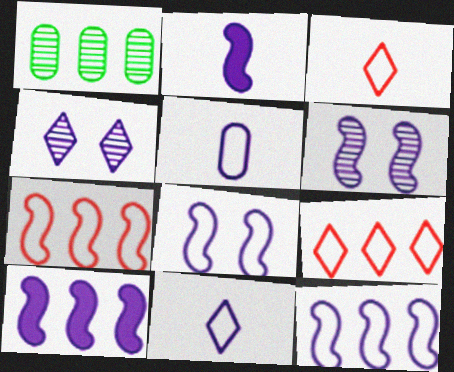[[1, 9, 10], 
[2, 6, 12], 
[4, 5, 10]]